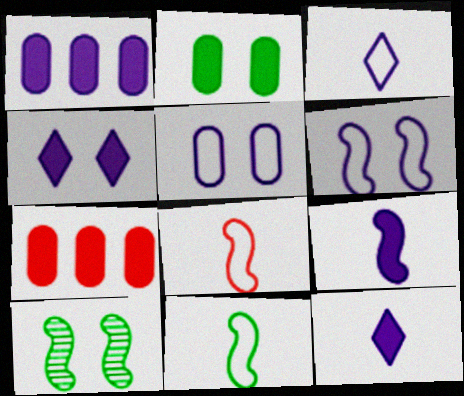[[1, 4, 9], 
[3, 7, 10]]